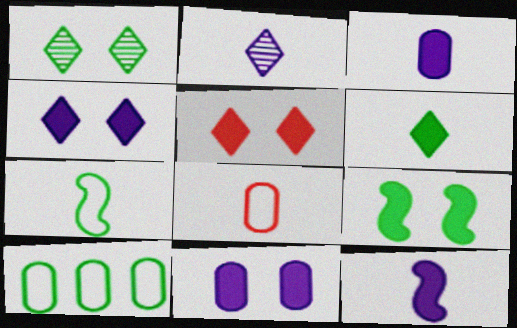[[5, 9, 11]]